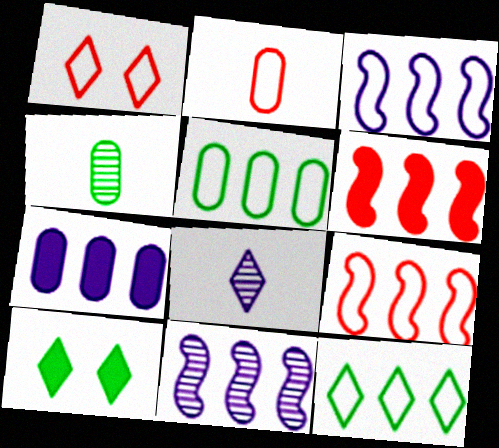[[1, 2, 9], 
[2, 10, 11]]